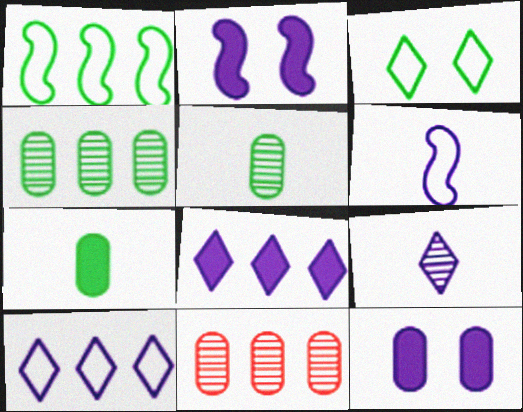[[1, 8, 11]]